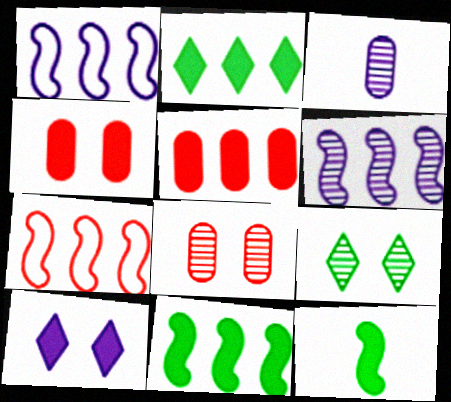[[1, 3, 10], 
[5, 10, 12], 
[6, 7, 11]]